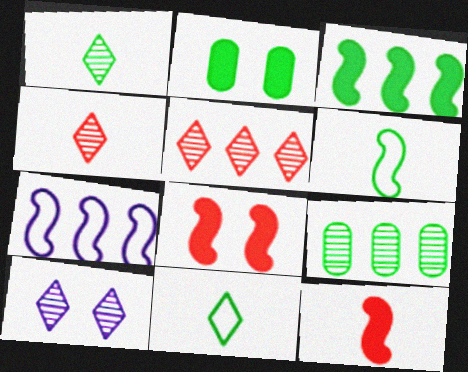[[1, 5, 10], 
[2, 4, 7]]